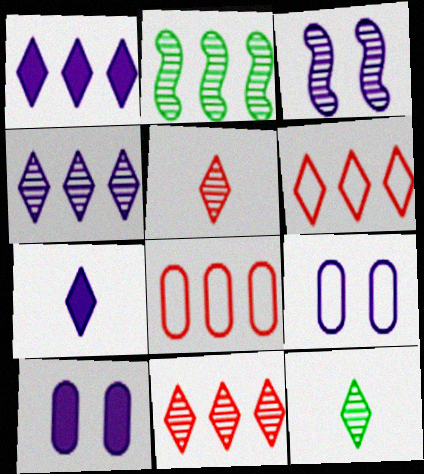[[1, 2, 8]]